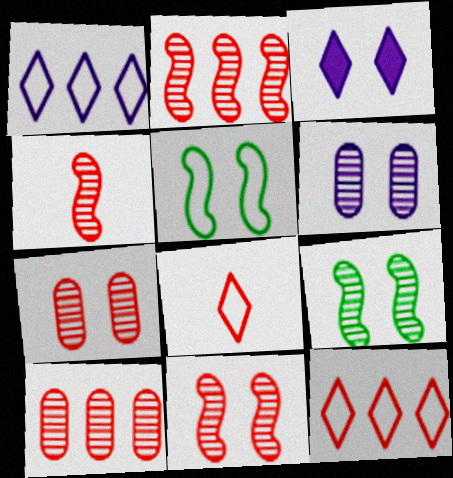[[2, 4, 11], 
[3, 5, 7]]